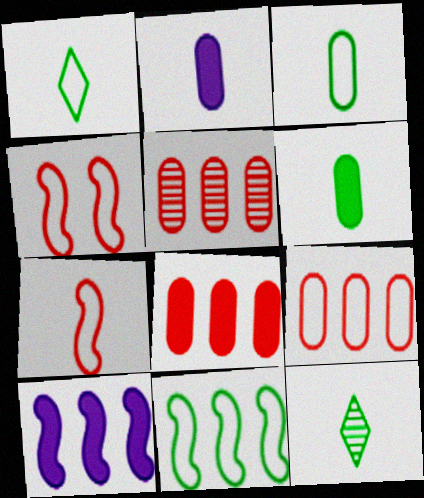[[2, 7, 12], 
[5, 8, 9]]